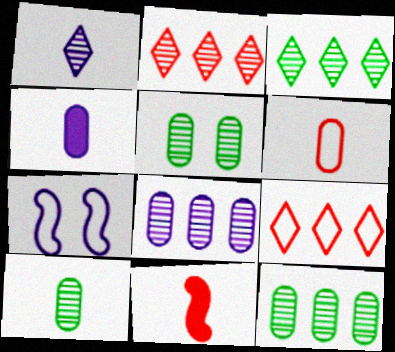[[4, 6, 10], 
[5, 10, 12]]